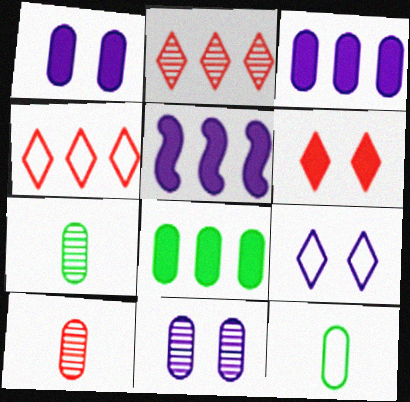[]